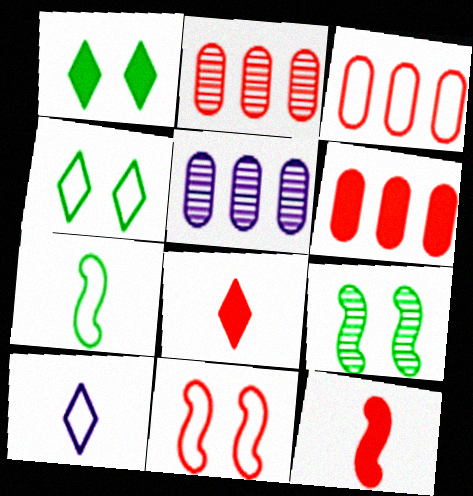[[2, 3, 6], 
[2, 8, 11], 
[4, 5, 12], 
[6, 9, 10]]